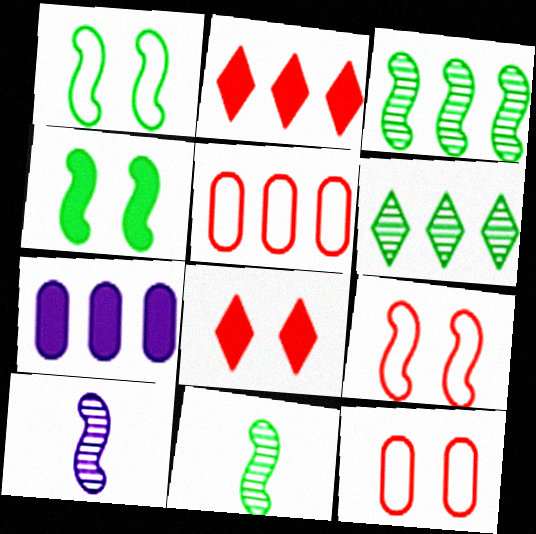[]